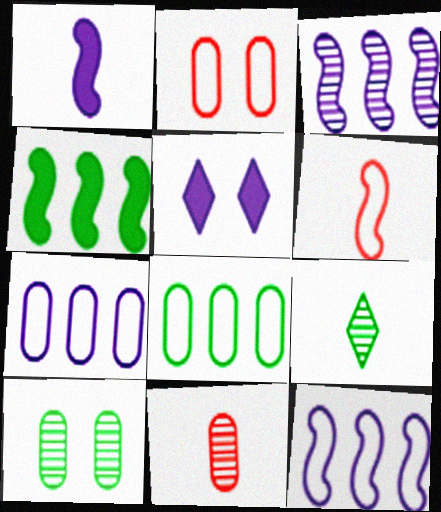[]